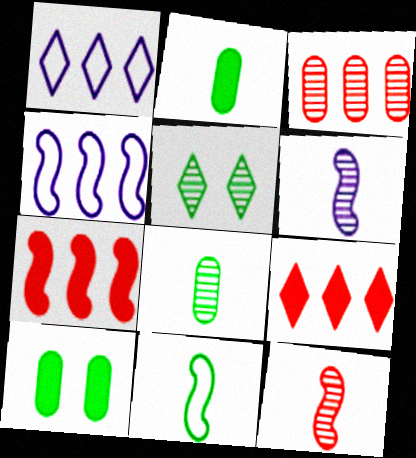[[1, 10, 12], 
[3, 5, 6]]